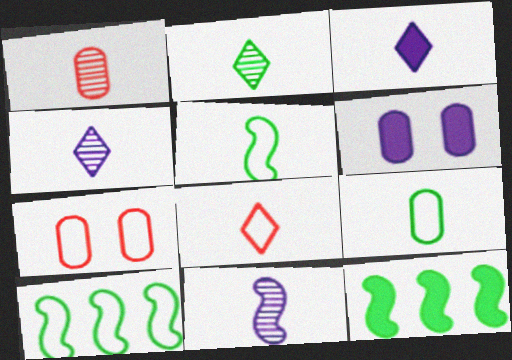[[1, 2, 11], 
[1, 3, 5], 
[2, 3, 8], 
[4, 7, 12]]